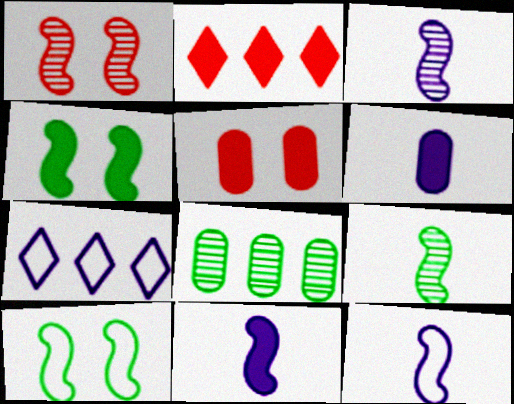[[2, 4, 6], 
[3, 11, 12], 
[5, 7, 9]]